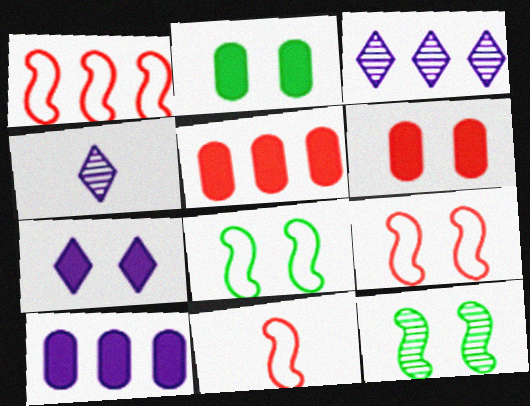[[1, 2, 4], 
[1, 9, 11], 
[2, 3, 11], 
[4, 5, 8]]